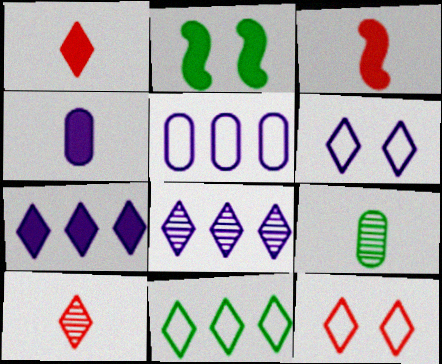[[2, 5, 10], 
[2, 9, 11]]